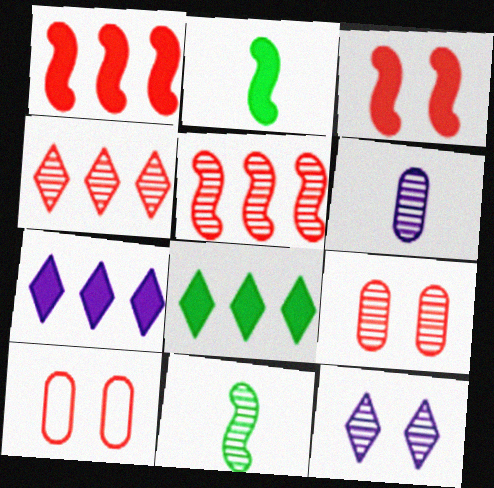[[7, 10, 11]]